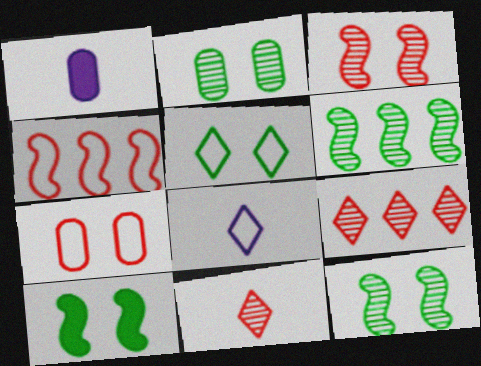[[2, 5, 10]]